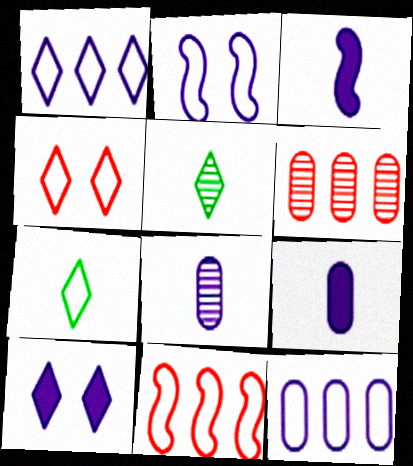[[1, 4, 7]]